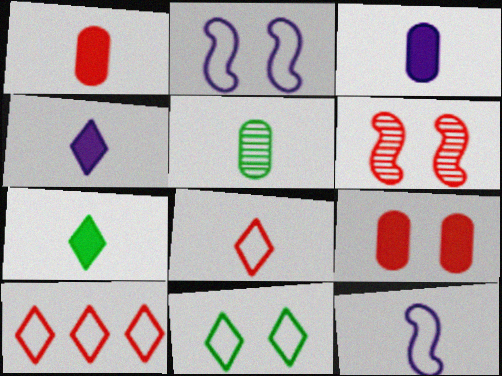[[1, 6, 10]]